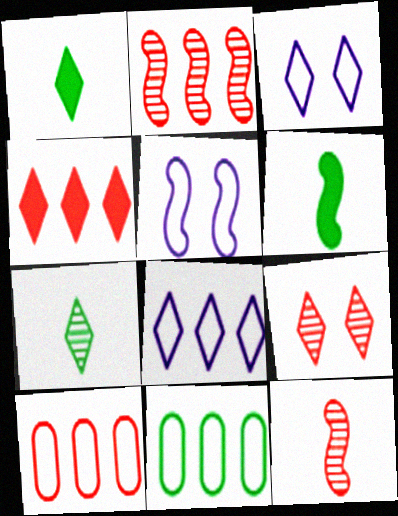[[1, 8, 9], 
[2, 4, 10], 
[2, 5, 6], 
[3, 4, 7]]